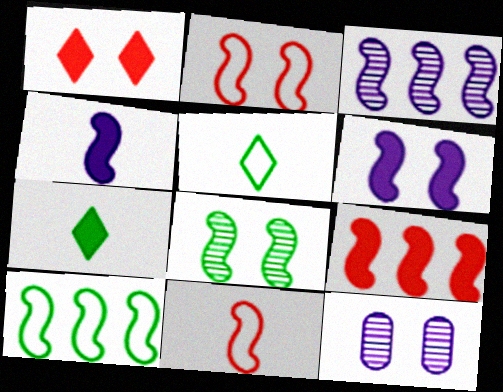[[2, 6, 8], 
[3, 9, 10], 
[5, 9, 12]]